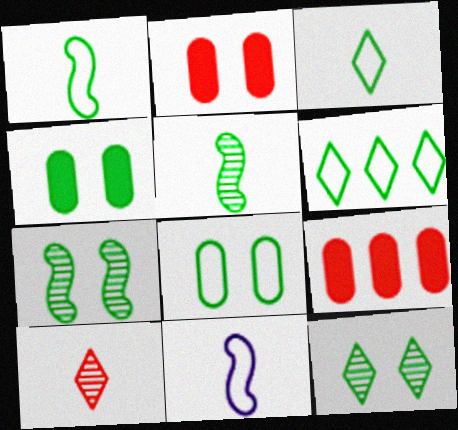[[1, 6, 8], 
[4, 5, 6], 
[9, 11, 12]]